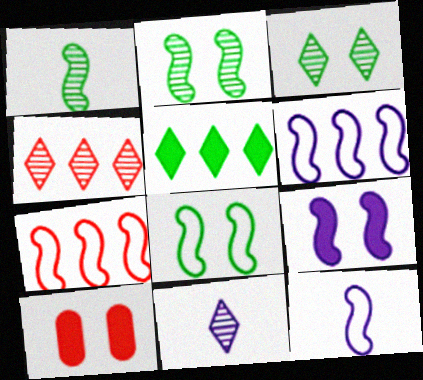[[1, 7, 9], 
[3, 4, 11], 
[7, 8, 12]]